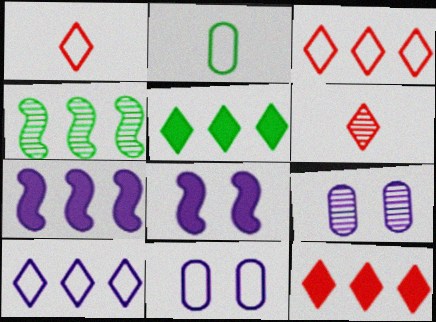[[4, 6, 9]]